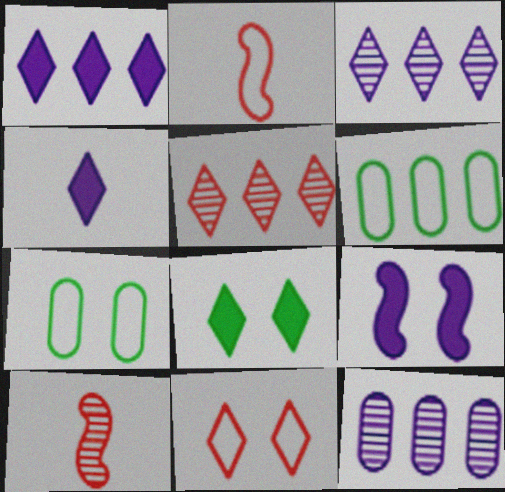[[1, 7, 10], 
[2, 8, 12]]